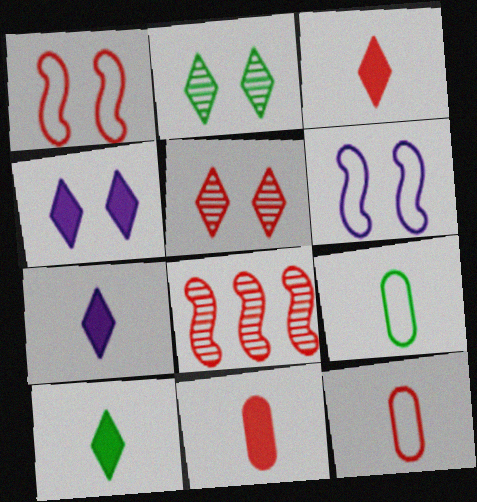[[3, 7, 10], 
[4, 8, 9]]